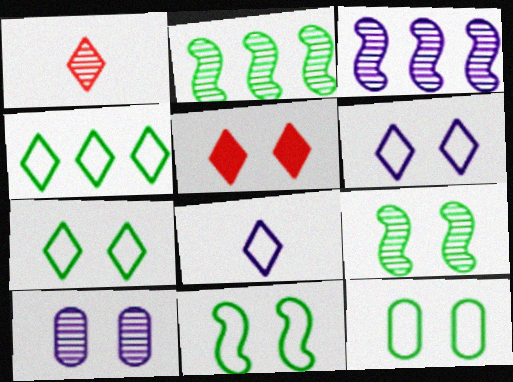[[1, 2, 10], 
[5, 10, 11], 
[7, 11, 12]]